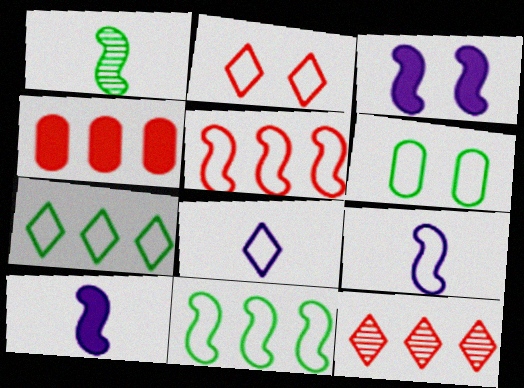[[1, 3, 5], 
[2, 7, 8], 
[4, 5, 12], 
[5, 6, 8], 
[6, 10, 12]]